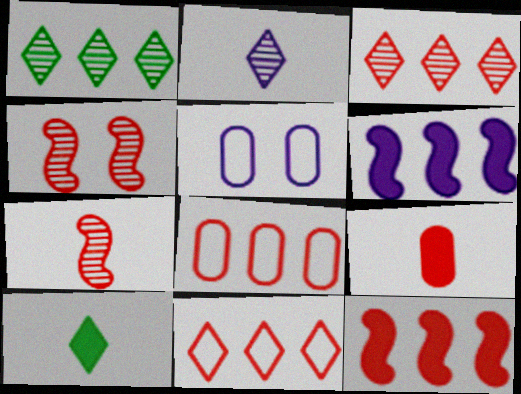[[1, 6, 8], 
[2, 5, 6], 
[3, 8, 12], 
[4, 9, 11]]